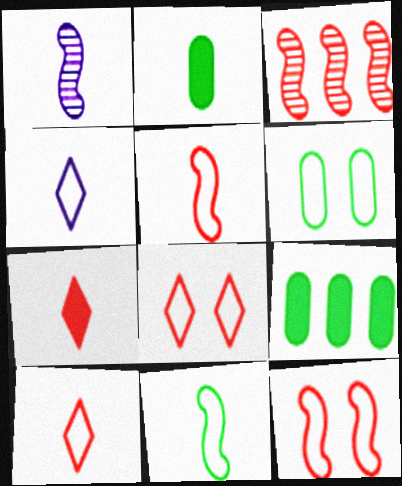[[1, 2, 10], 
[1, 8, 9]]